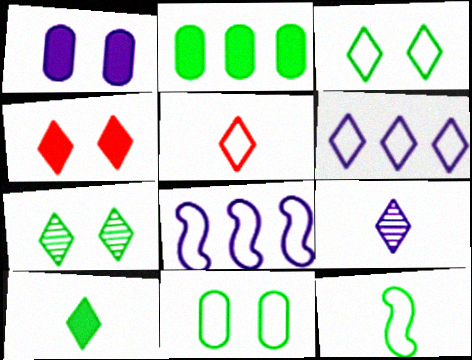[[1, 8, 9], 
[2, 7, 12], 
[3, 5, 6], 
[5, 8, 11], 
[5, 9, 10]]